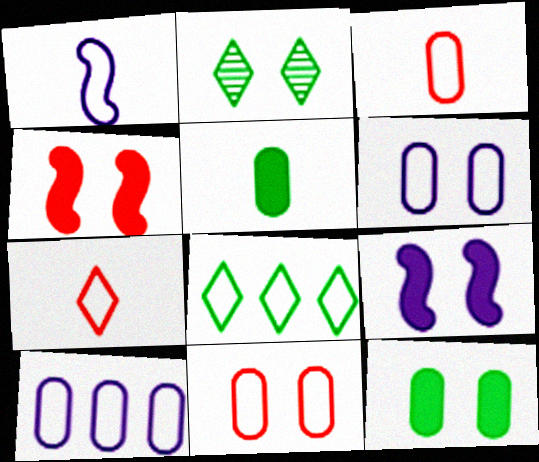[[1, 8, 11], 
[2, 4, 6], 
[2, 9, 11]]